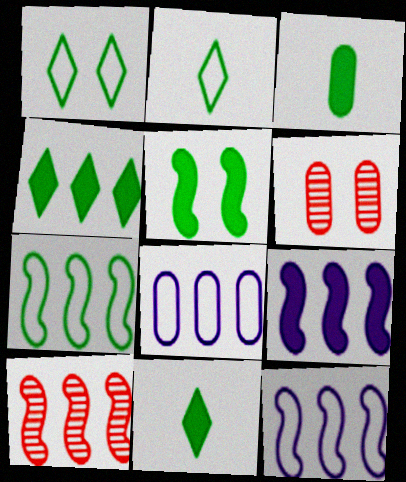[[2, 6, 9], 
[3, 4, 5], 
[3, 6, 8], 
[4, 8, 10], 
[6, 11, 12], 
[7, 9, 10]]